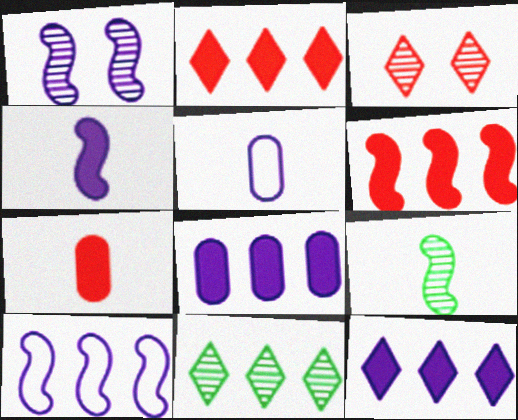[[1, 4, 10], 
[1, 5, 12]]